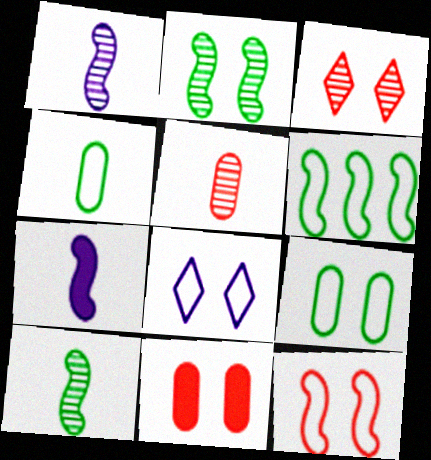[[2, 8, 11], 
[3, 11, 12], 
[8, 9, 12]]